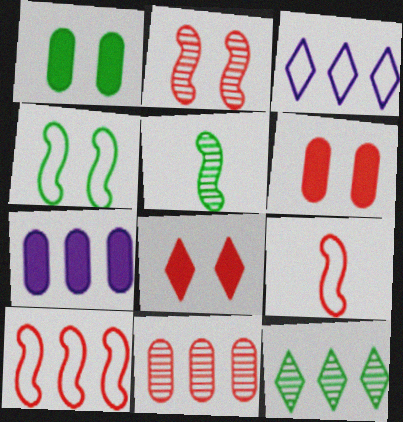[[3, 5, 6], 
[7, 10, 12], 
[8, 9, 11]]